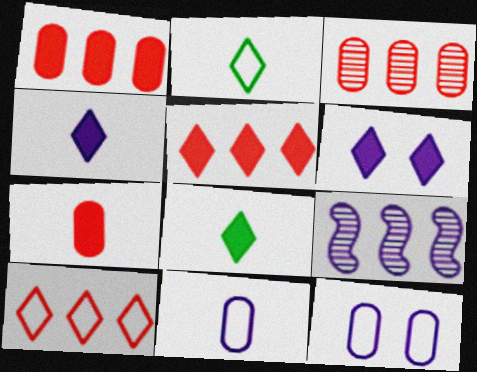[[4, 9, 12], 
[5, 6, 8], 
[6, 9, 11]]